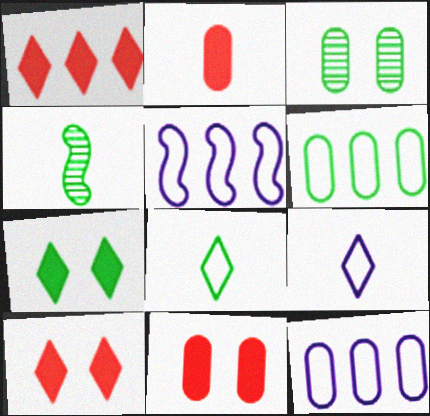[[2, 3, 12], 
[2, 4, 9], 
[4, 6, 7], 
[4, 10, 12]]